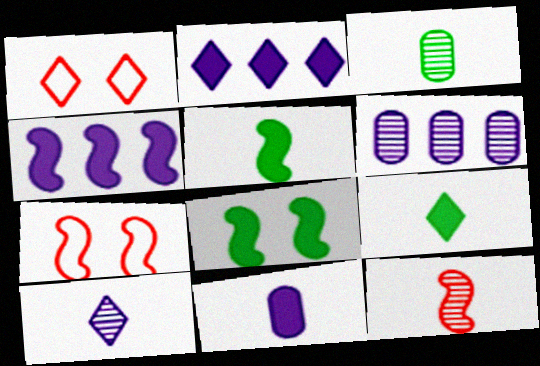[[1, 3, 4], 
[1, 5, 6], 
[2, 3, 7], 
[3, 10, 12], 
[6, 7, 9]]